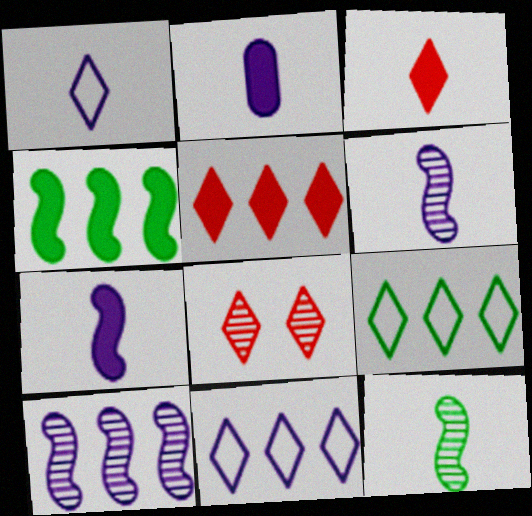[[1, 2, 6]]